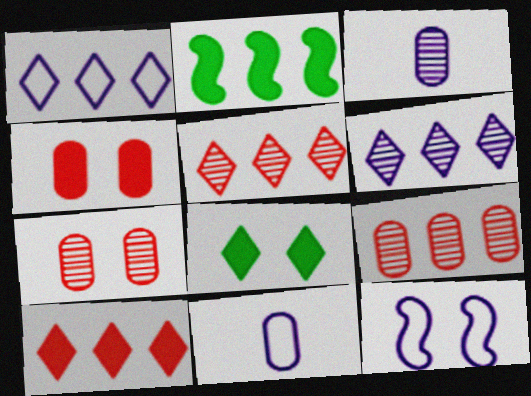[[1, 2, 9], 
[1, 11, 12], 
[7, 8, 12]]